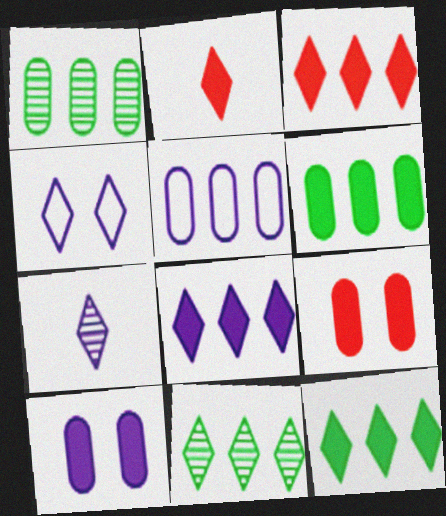[[2, 4, 11], 
[3, 8, 12], 
[4, 7, 8]]